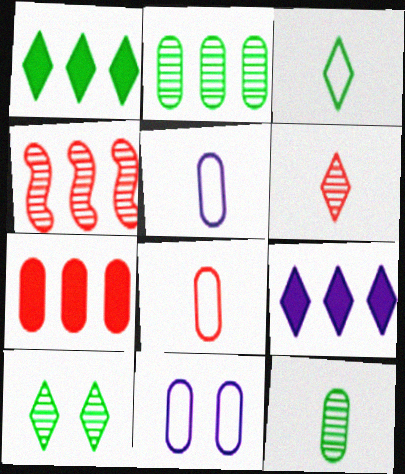[[1, 3, 10], 
[7, 11, 12]]